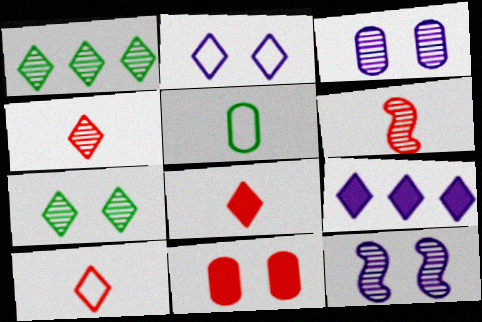[[1, 2, 8], 
[1, 3, 6], 
[4, 8, 10], 
[7, 9, 10]]